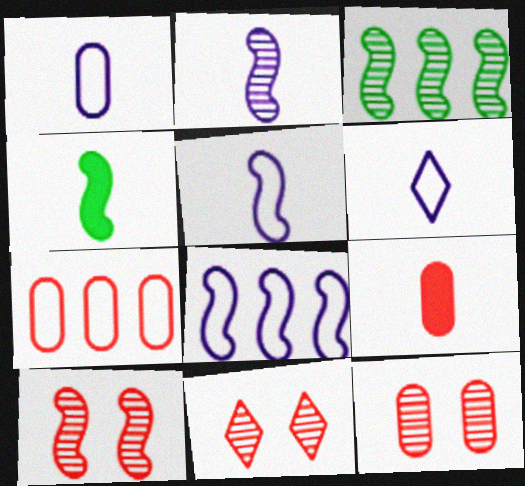[[1, 5, 6], 
[2, 3, 10], 
[4, 8, 10], 
[7, 9, 12], 
[10, 11, 12]]